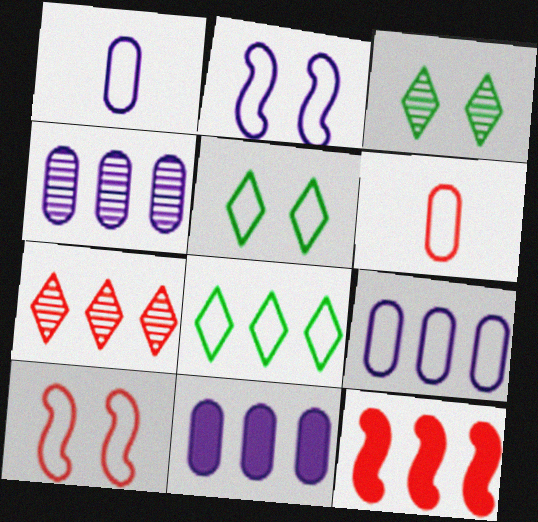[[1, 3, 12], 
[1, 8, 10], 
[2, 6, 8], 
[4, 8, 12], 
[4, 9, 11]]